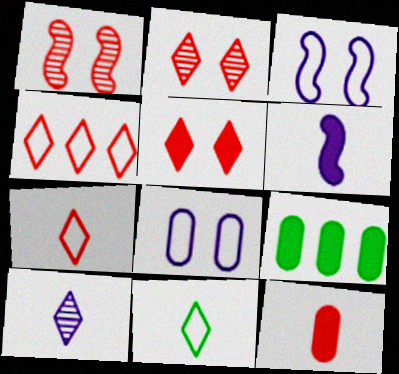[[1, 4, 12], 
[5, 6, 9]]